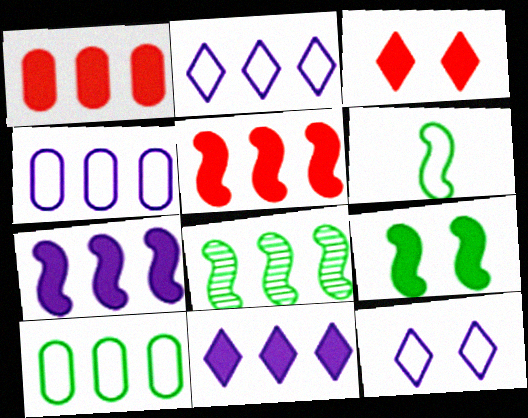[[1, 2, 8], 
[6, 8, 9]]